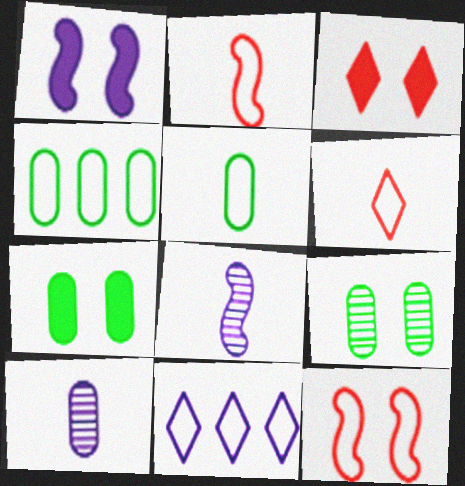[[1, 3, 7], 
[1, 10, 11], 
[3, 4, 8], 
[5, 11, 12]]